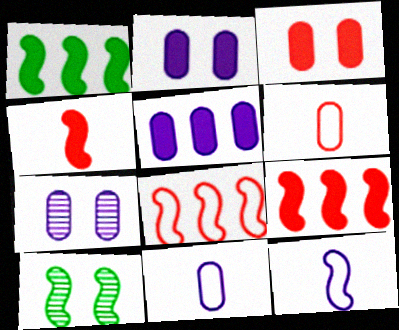[[5, 7, 11], 
[9, 10, 12]]